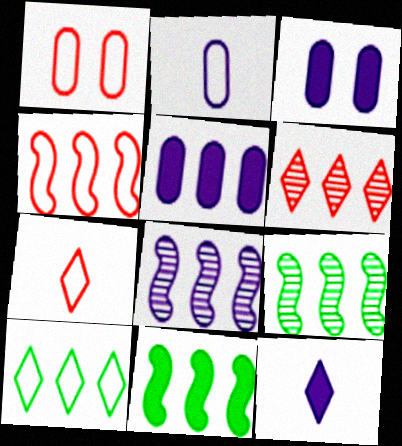[[1, 4, 7], 
[1, 9, 12], 
[3, 7, 9], 
[4, 8, 11]]